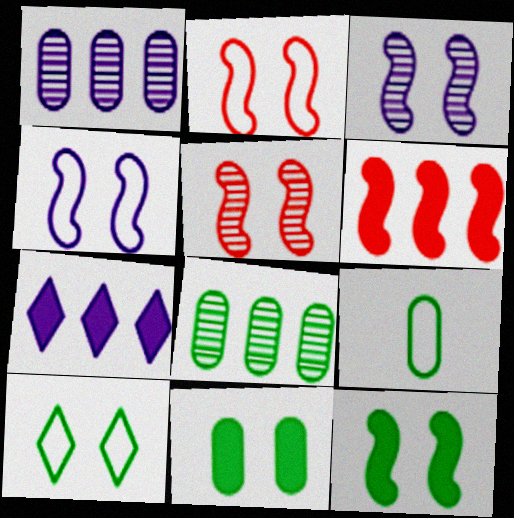[[2, 3, 12], 
[4, 5, 12], 
[5, 7, 9], 
[8, 9, 11]]